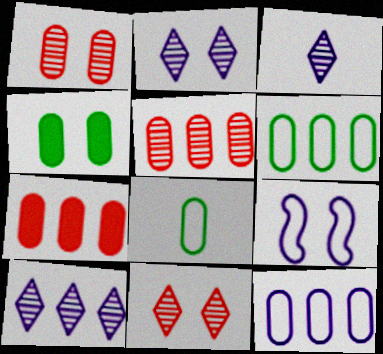[[2, 3, 10], 
[4, 9, 11]]